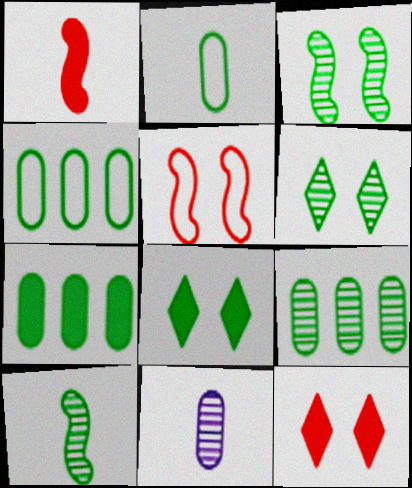[[4, 7, 9], 
[4, 8, 10], 
[6, 9, 10]]